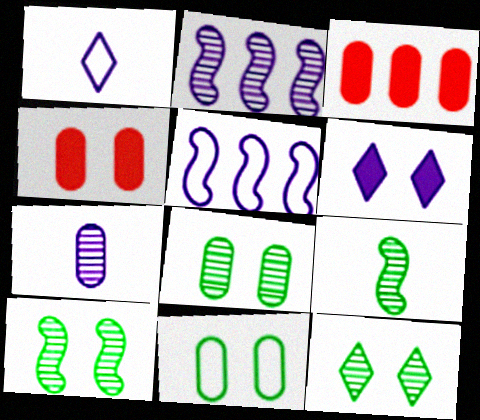[[1, 3, 10], 
[3, 7, 11], 
[5, 6, 7], 
[8, 10, 12]]